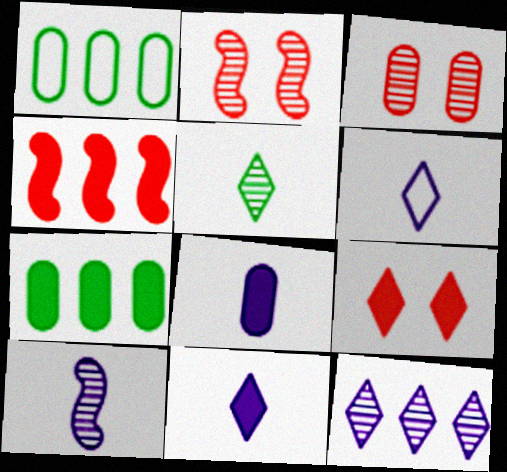[[1, 2, 11], 
[1, 3, 8], 
[1, 4, 12], 
[1, 9, 10], 
[2, 6, 7], 
[6, 8, 10]]